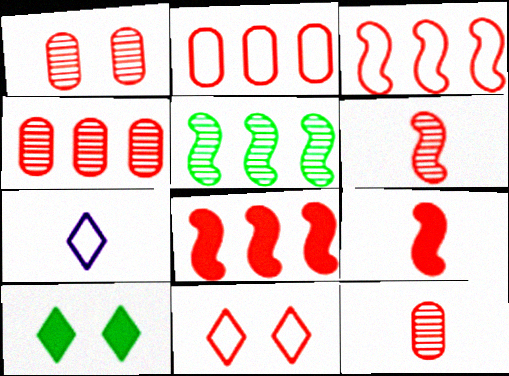[[1, 4, 12], 
[4, 9, 11], 
[8, 11, 12]]